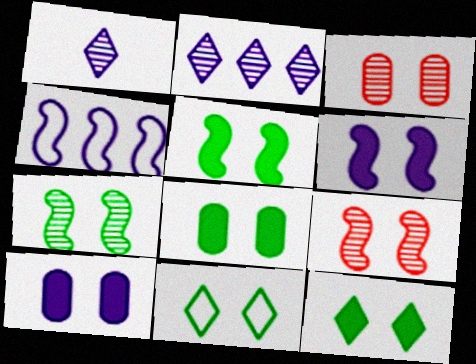[[1, 4, 10], 
[3, 6, 11], 
[5, 8, 12], 
[7, 8, 11], 
[9, 10, 11]]